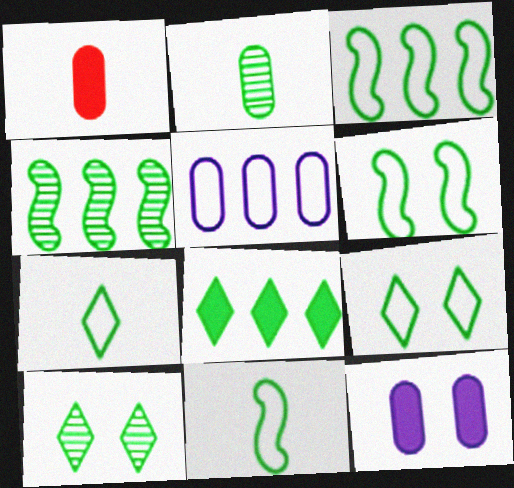[[2, 4, 10], 
[2, 6, 8], 
[3, 6, 11], 
[7, 8, 10]]